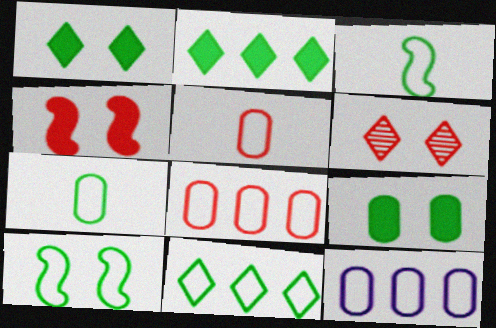[[7, 10, 11]]